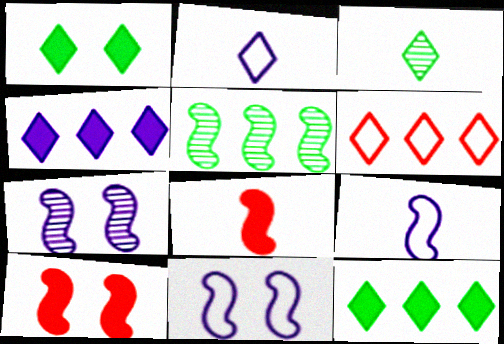[[5, 8, 11], 
[5, 9, 10]]